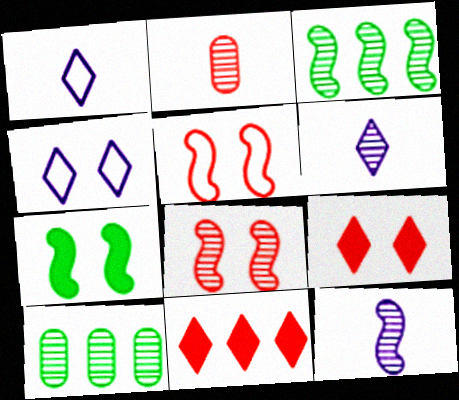[[2, 5, 11], 
[3, 8, 12], 
[6, 8, 10]]